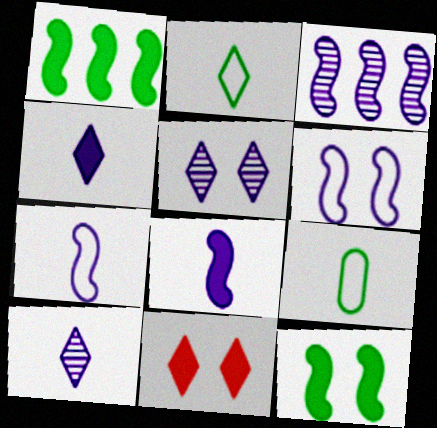[[3, 6, 8], 
[3, 9, 11]]